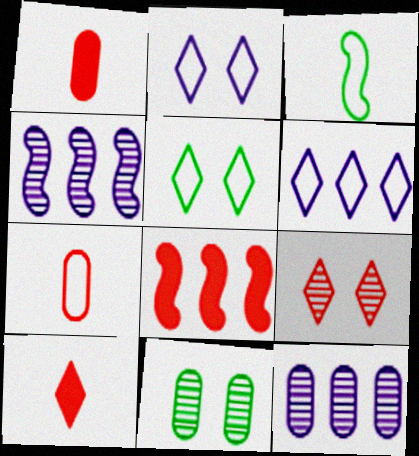[[1, 4, 5], 
[7, 8, 9]]